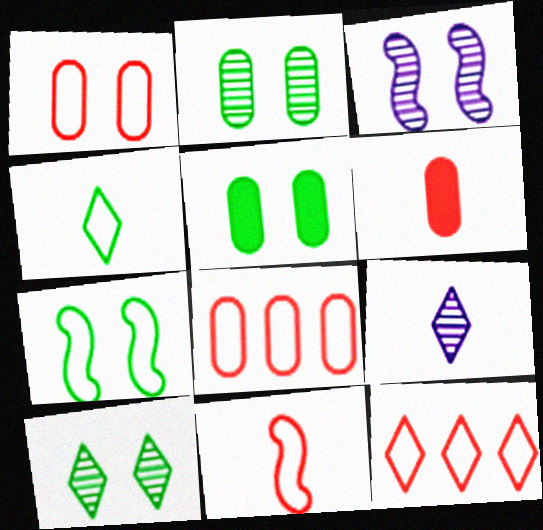[[1, 11, 12], 
[5, 7, 10]]